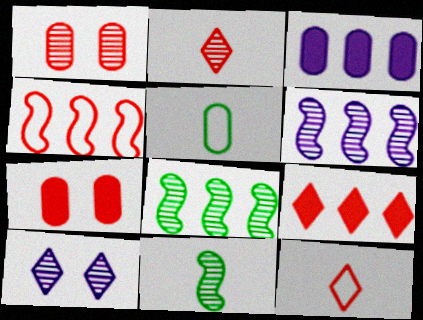[[1, 3, 5], 
[2, 4, 7]]